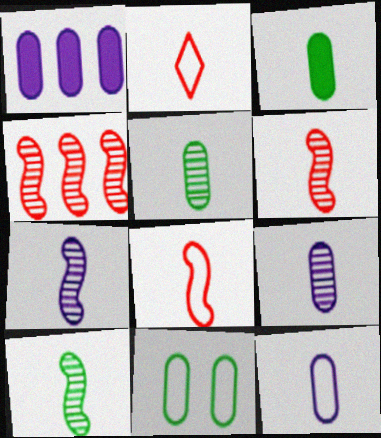[[2, 3, 7], 
[6, 7, 10]]